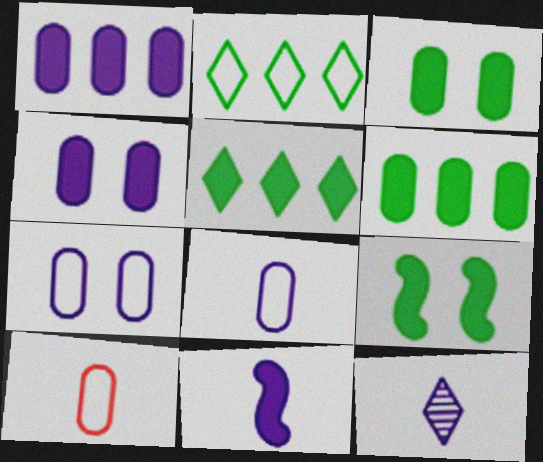[[8, 11, 12]]